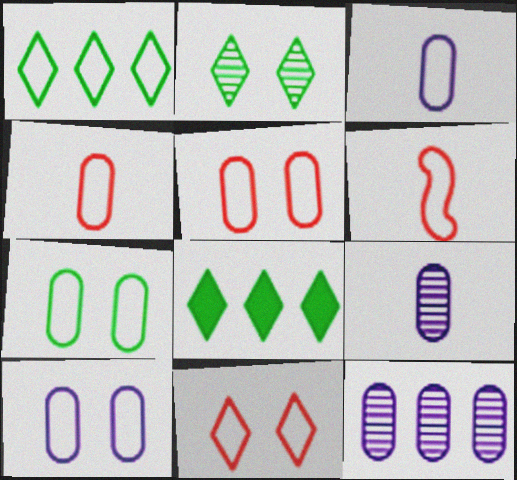[[1, 6, 10], 
[5, 7, 10]]